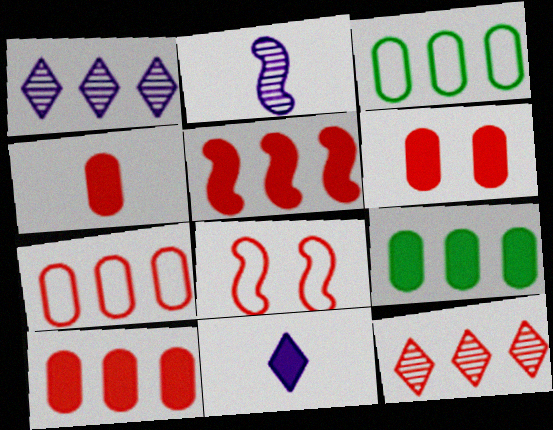[[1, 3, 5], 
[4, 6, 10], 
[4, 8, 12], 
[5, 7, 12]]